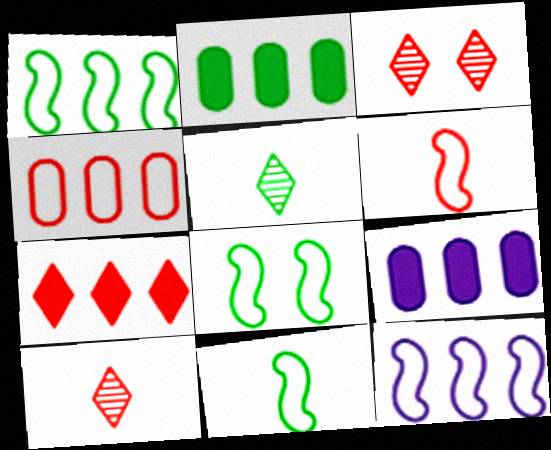[[1, 8, 11], 
[2, 5, 8], 
[3, 9, 11], 
[6, 8, 12], 
[8, 9, 10]]